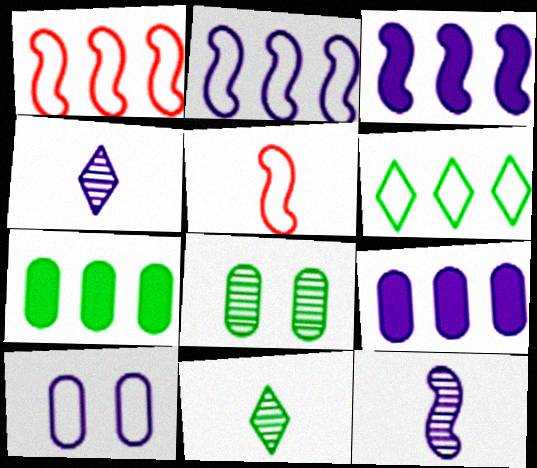[[3, 4, 10], 
[5, 6, 10]]